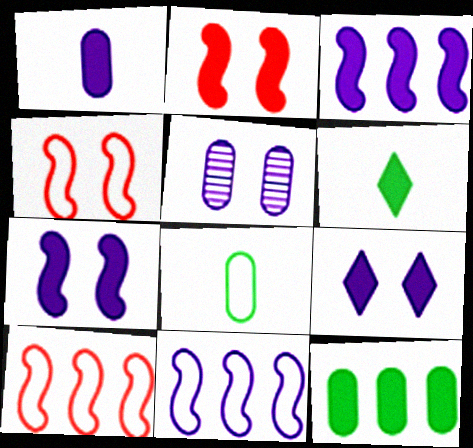[[1, 3, 9], 
[5, 6, 10]]